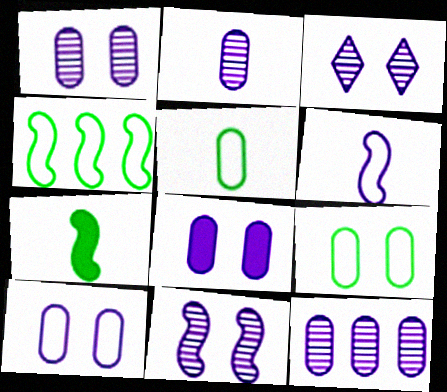[[1, 2, 12], 
[1, 3, 11], 
[1, 8, 10]]